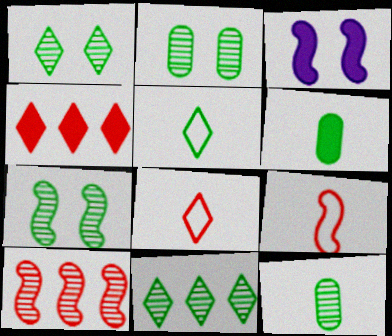[[1, 2, 7], 
[3, 4, 6], 
[7, 11, 12]]